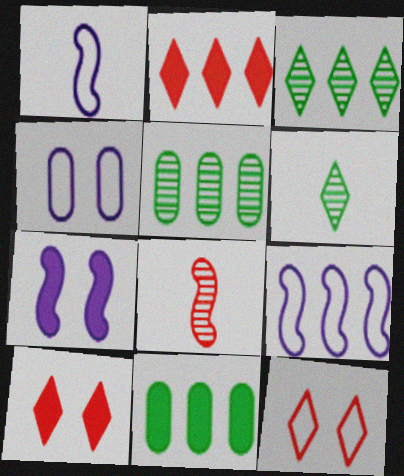[[1, 5, 10], 
[2, 5, 9]]